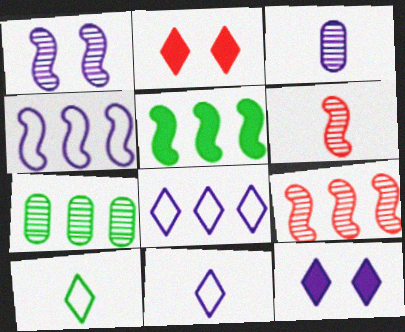[[3, 4, 12], 
[4, 5, 9]]